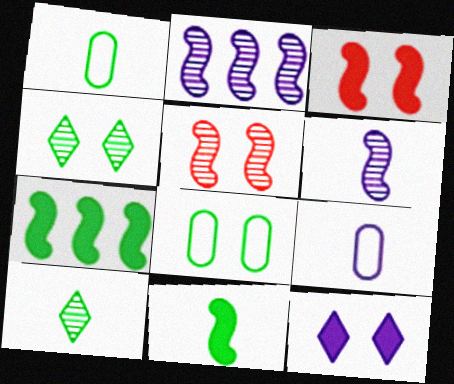[[1, 4, 7], 
[1, 10, 11], 
[2, 9, 12], 
[5, 8, 12], 
[7, 8, 10]]